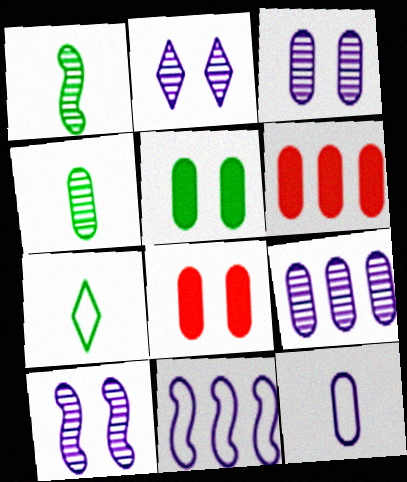[[2, 3, 10], 
[6, 7, 10]]